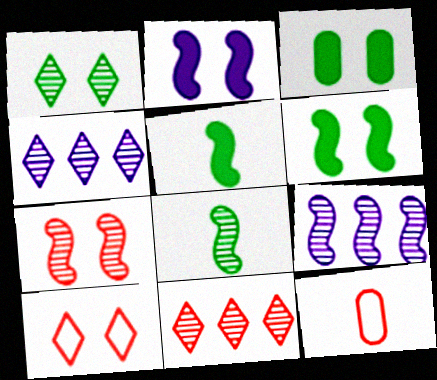[[4, 6, 12], 
[7, 8, 9]]